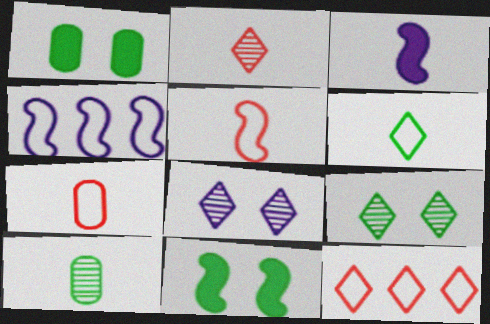[[1, 2, 4]]